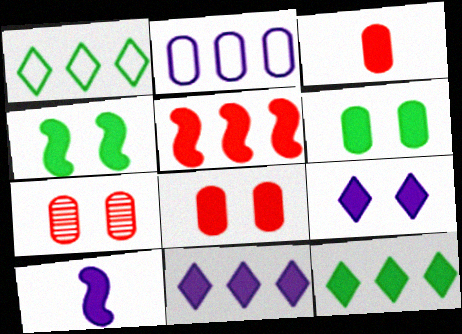[[1, 7, 10], 
[3, 4, 11], 
[4, 5, 10], 
[4, 8, 9], 
[8, 10, 12]]